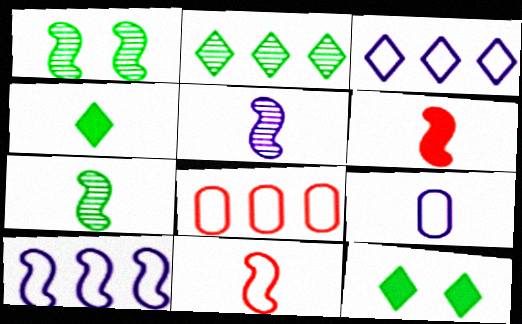[[1, 6, 10], 
[5, 8, 12]]